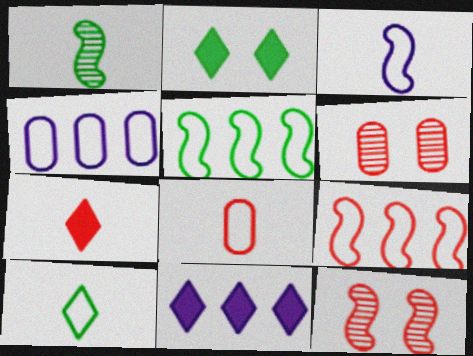[[2, 7, 11], 
[3, 8, 10], 
[6, 7, 9]]